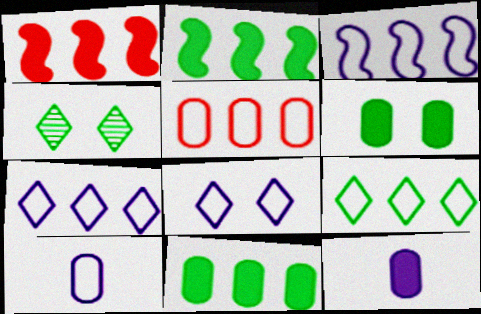[[1, 4, 10], 
[3, 5, 9], 
[3, 8, 10]]